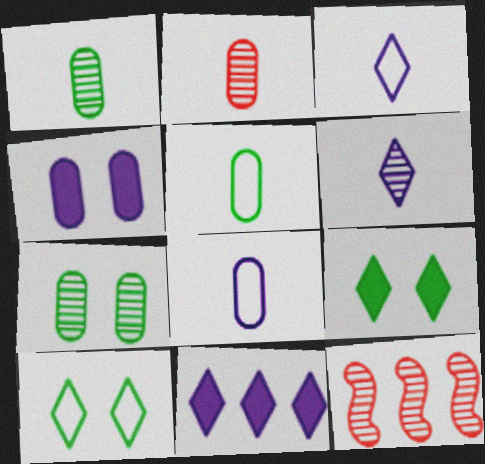[[6, 7, 12], 
[8, 9, 12]]